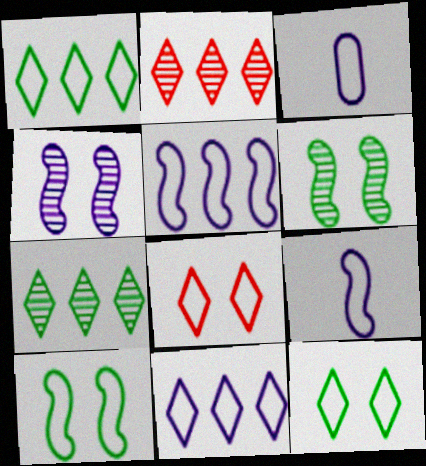[]